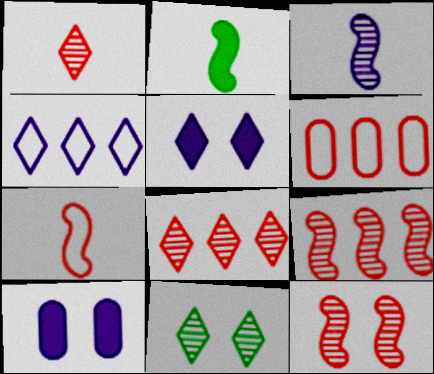[[2, 3, 7], 
[3, 4, 10]]